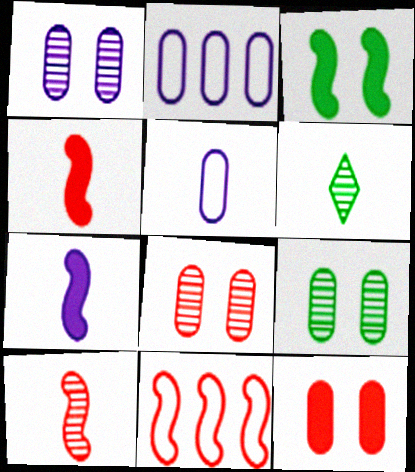[[1, 8, 9], 
[4, 5, 6]]